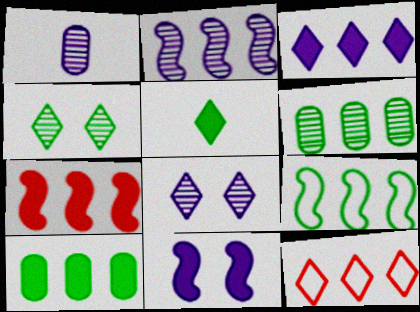[[1, 2, 8], 
[2, 7, 9], 
[2, 10, 12], 
[3, 7, 10], 
[5, 8, 12]]